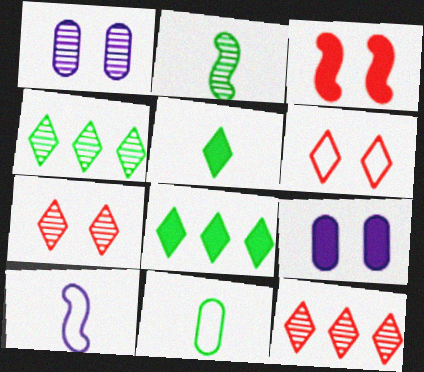[[1, 2, 12], 
[2, 5, 11]]